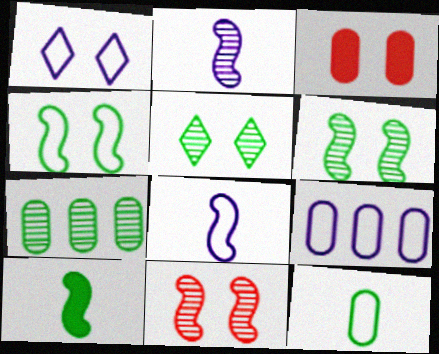[[1, 3, 6], 
[1, 8, 9]]